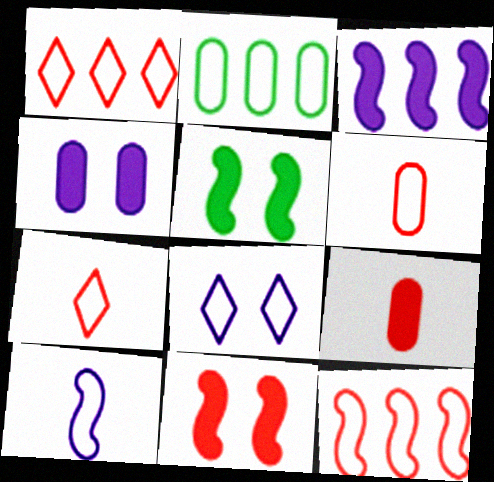[]